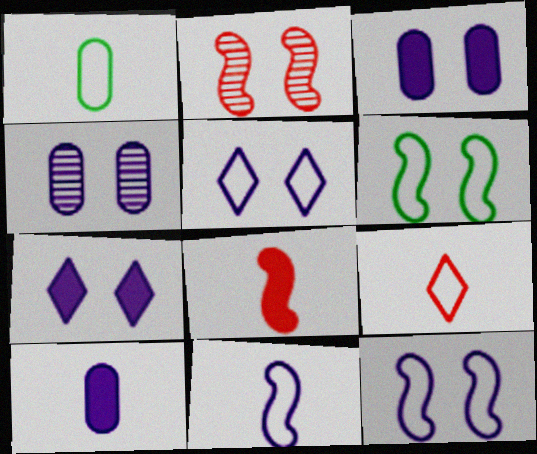[[1, 9, 11], 
[4, 7, 12]]